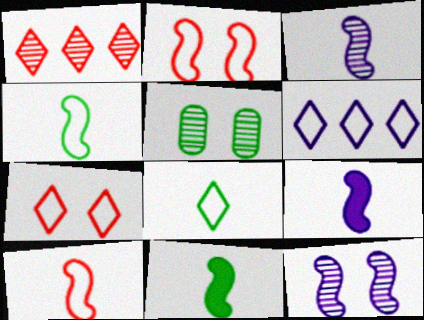[[1, 3, 5], 
[3, 10, 11], 
[6, 7, 8]]